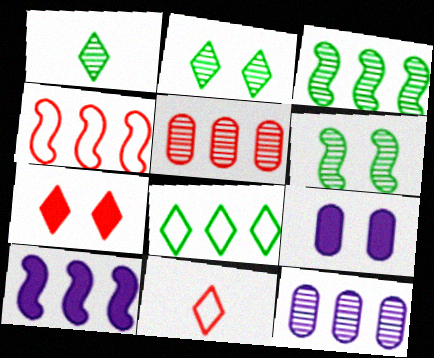[[1, 4, 9], 
[3, 4, 10], 
[3, 9, 11], 
[5, 8, 10]]